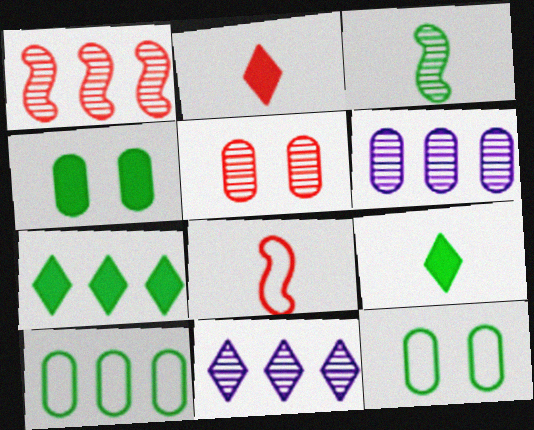[[3, 5, 11], 
[3, 7, 12], 
[4, 8, 11]]